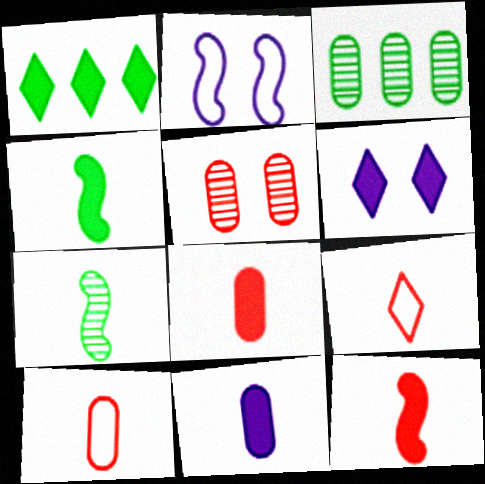[[7, 9, 11]]